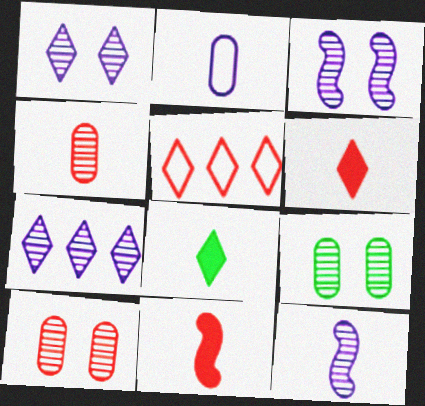[[1, 5, 8], 
[5, 10, 11]]